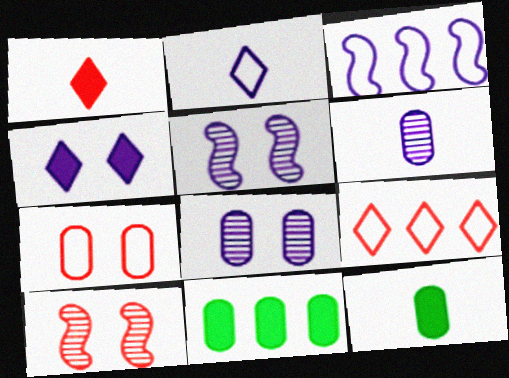[[2, 10, 11], 
[3, 4, 6], 
[5, 9, 12], 
[6, 7, 11]]